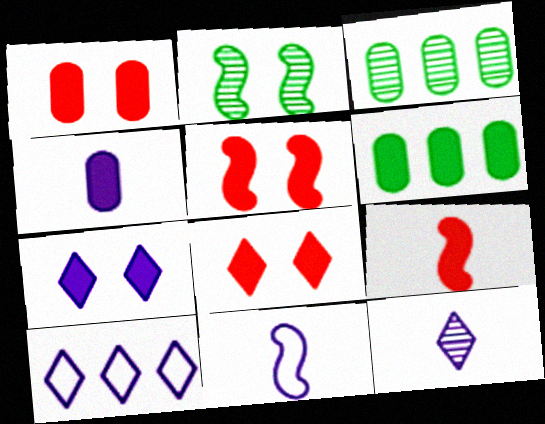[[1, 4, 6], 
[1, 5, 8], 
[3, 8, 11], 
[4, 11, 12], 
[6, 7, 9], 
[7, 10, 12]]